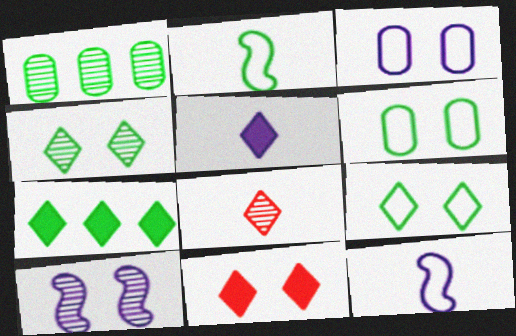[[1, 8, 10], 
[1, 11, 12], 
[5, 7, 11], 
[6, 10, 11]]